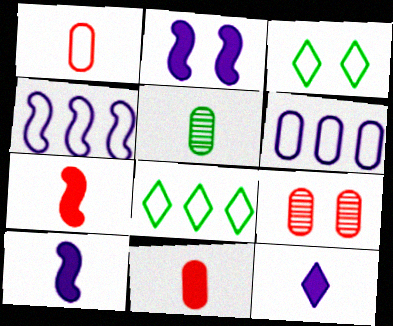[[1, 3, 4], 
[2, 3, 9], 
[8, 9, 10]]